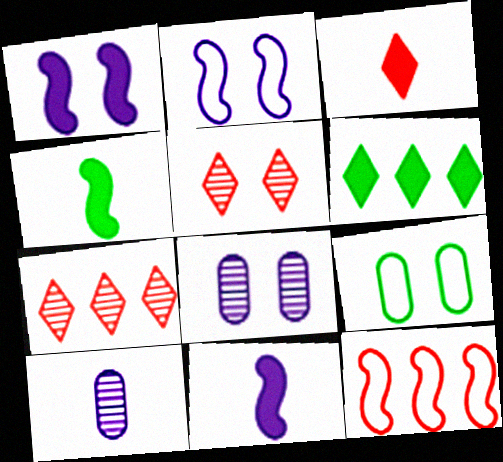[[1, 5, 9], 
[7, 9, 11]]